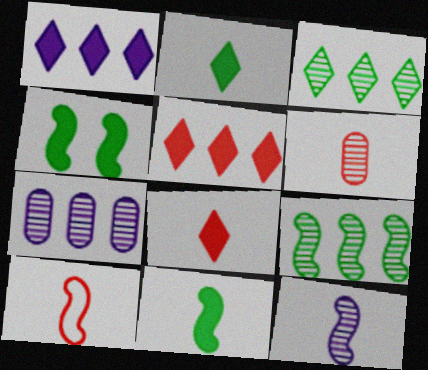[[6, 8, 10], 
[10, 11, 12]]